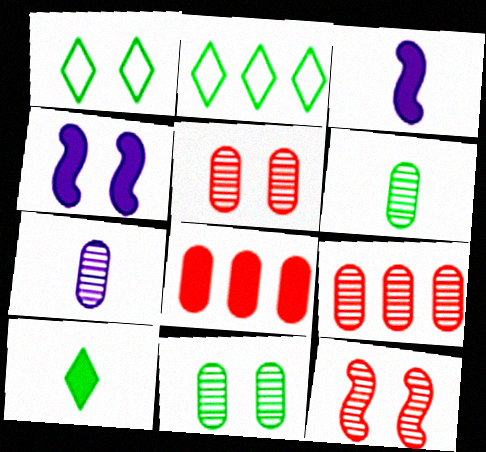[[1, 3, 9], 
[1, 4, 5], 
[2, 3, 5], 
[4, 8, 10], 
[7, 9, 11]]